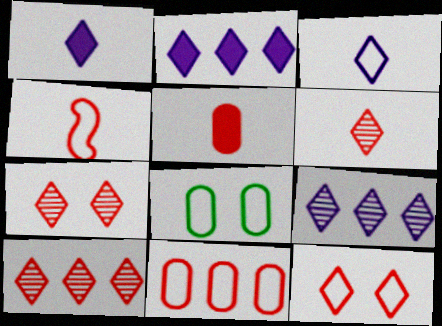[[4, 5, 6], 
[4, 11, 12], 
[6, 7, 10]]